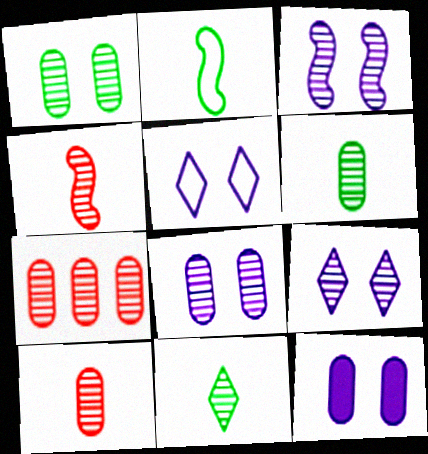[[3, 5, 12], 
[3, 7, 11], 
[3, 8, 9], 
[6, 7, 8]]